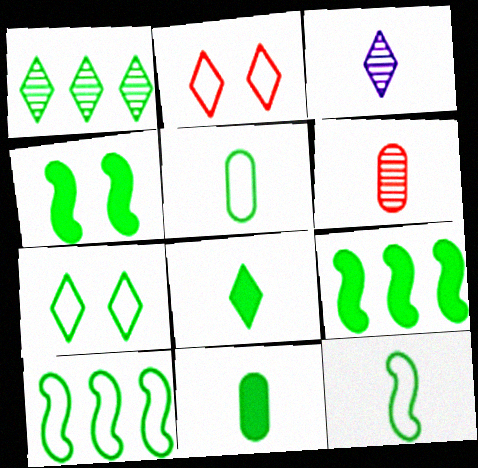[[1, 4, 5], 
[1, 7, 8], 
[5, 7, 10]]